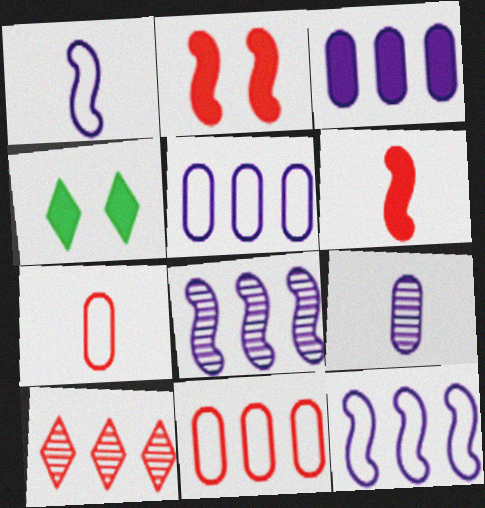[[2, 7, 10], 
[3, 4, 6], 
[4, 7, 8]]